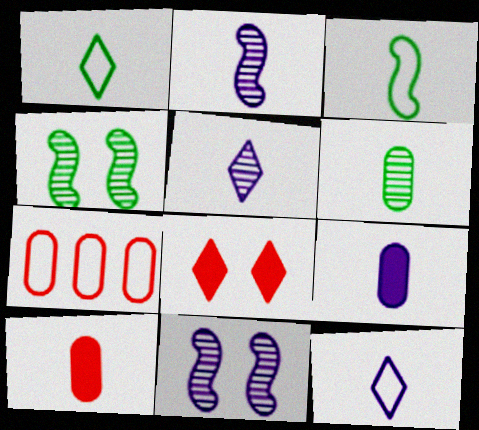[[1, 2, 10], 
[2, 9, 12], 
[3, 5, 10]]